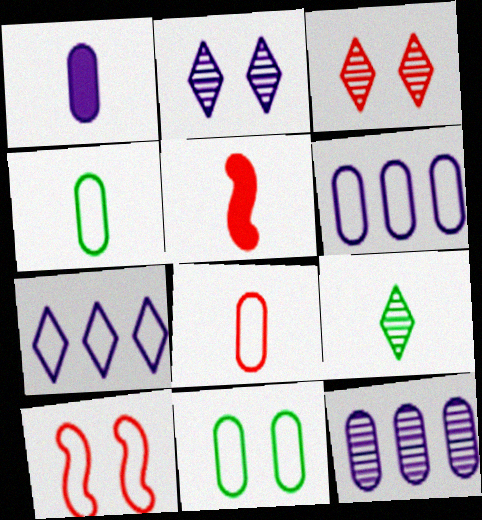[[4, 7, 10], 
[6, 8, 11]]